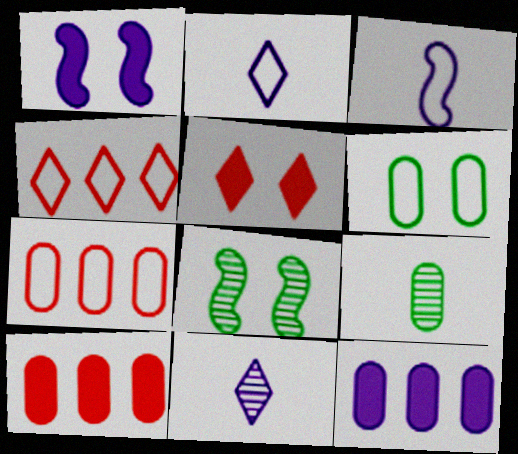[[1, 4, 9], 
[2, 8, 10], 
[3, 4, 6]]